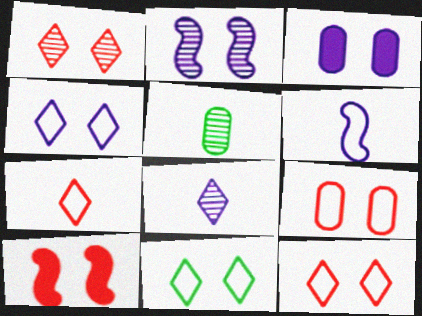[[1, 9, 10], 
[2, 3, 4], 
[4, 11, 12]]